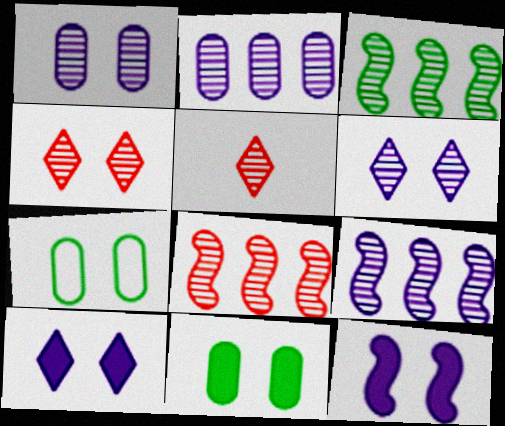[[1, 3, 5], 
[3, 8, 9], 
[4, 7, 12]]